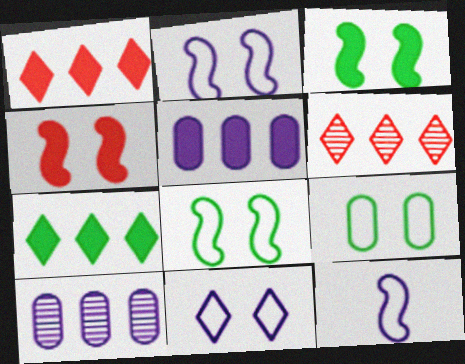[]